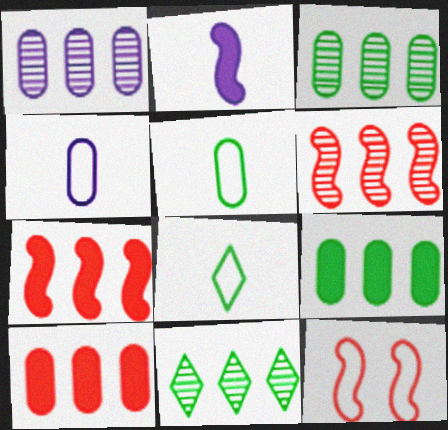[[1, 6, 11]]